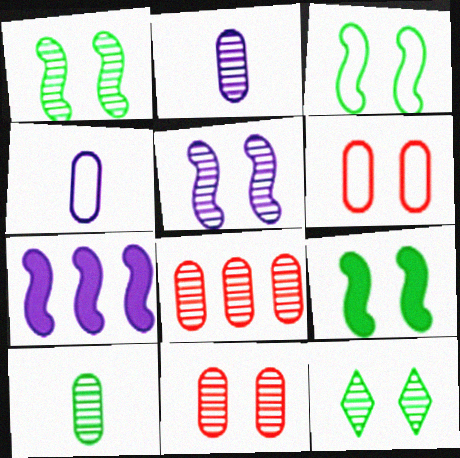[[1, 3, 9], 
[5, 11, 12]]